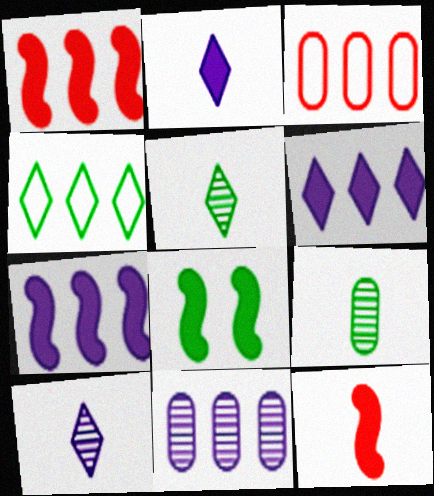[[1, 4, 11], 
[3, 8, 10], 
[4, 8, 9], 
[7, 8, 12]]